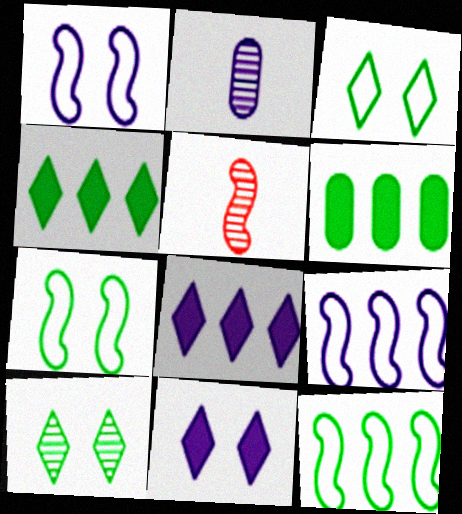[[1, 2, 8], 
[2, 9, 11]]